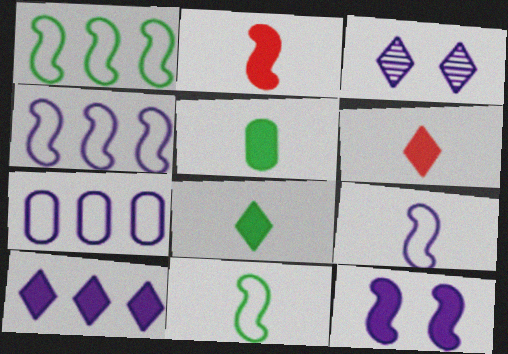[]